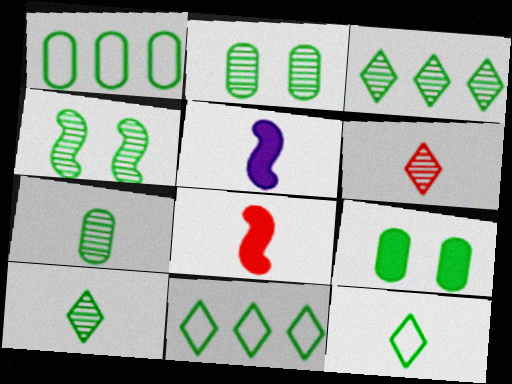[[1, 7, 9], 
[3, 4, 7]]